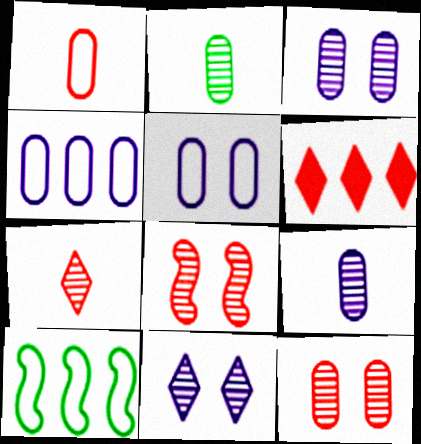[[1, 6, 8]]